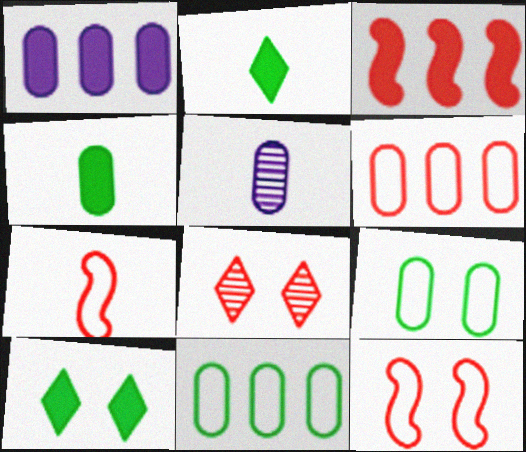[[2, 5, 7]]